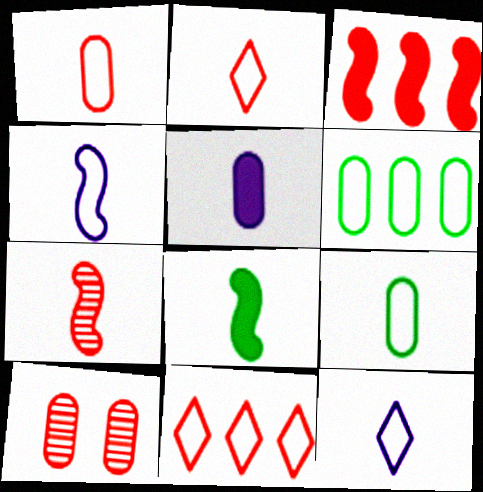[[2, 3, 10], 
[2, 4, 9], 
[4, 7, 8], 
[5, 6, 10]]